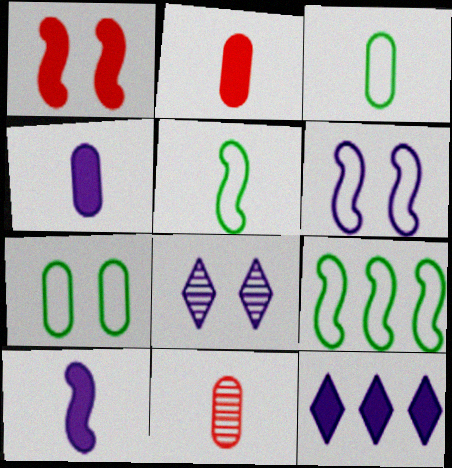[[1, 7, 8], 
[2, 8, 9], 
[3, 4, 11]]